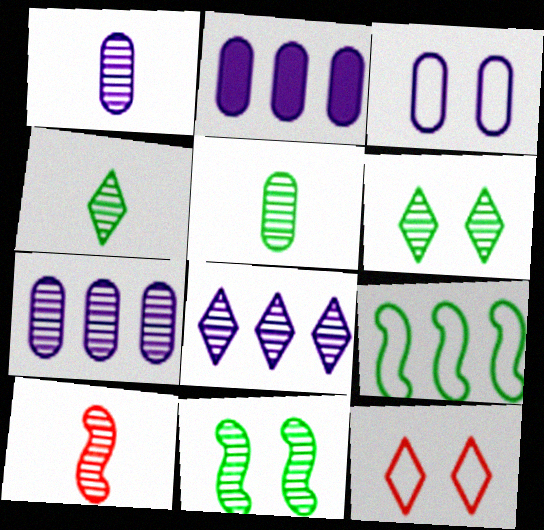[[1, 2, 3], 
[1, 4, 10], 
[6, 7, 10]]